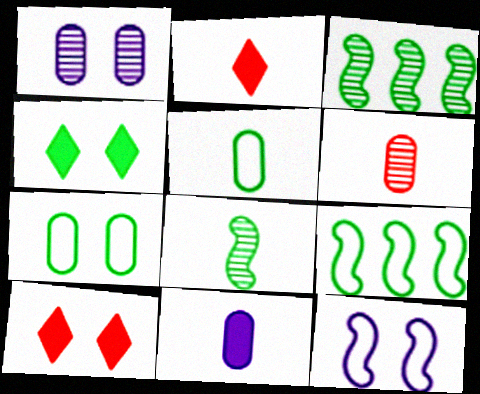[[1, 2, 9], 
[3, 4, 5], 
[5, 6, 11]]